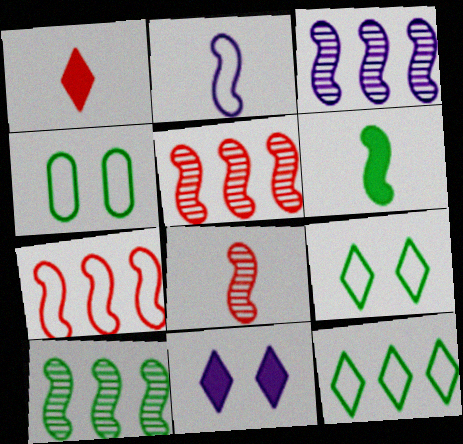[[1, 3, 4], 
[2, 6, 8], 
[3, 5, 10]]